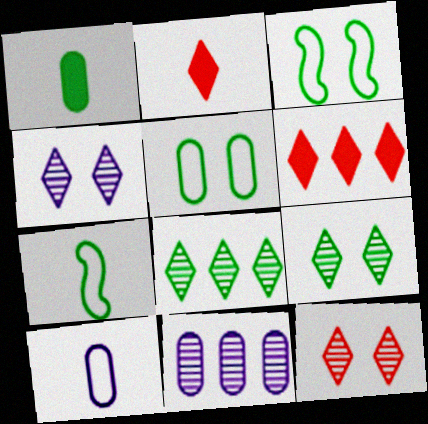[[1, 3, 8], 
[2, 3, 11], 
[4, 9, 12]]